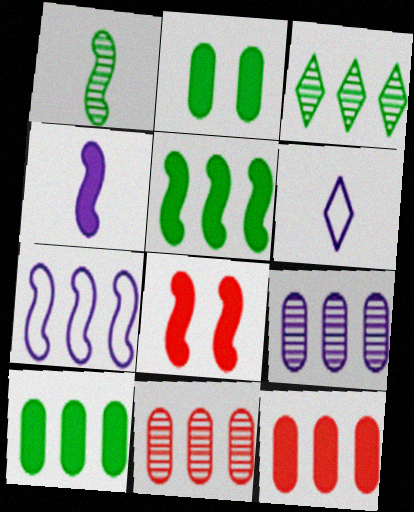[[1, 7, 8], 
[3, 7, 12], 
[4, 5, 8]]